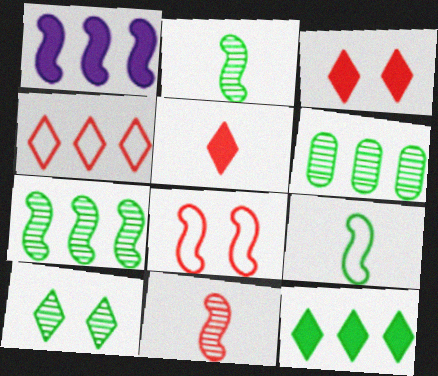[[1, 2, 8], 
[1, 4, 6], 
[2, 6, 10]]